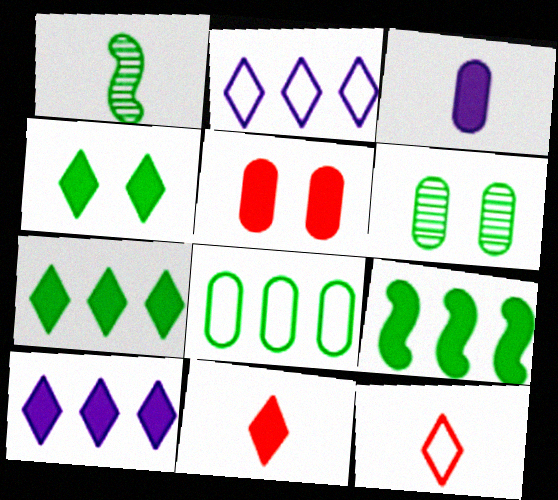[[1, 2, 5], 
[1, 3, 12], 
[1, 4, 8], 
[4, 10, 11]]